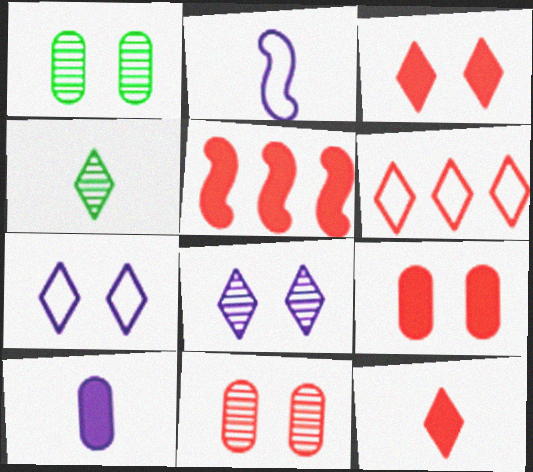[[5, 9, 12]]